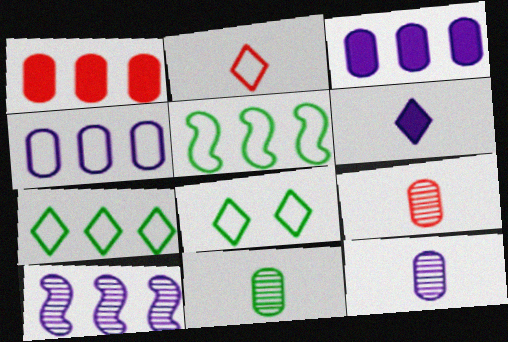[[1, 7, 10], 
[9, 11, 12]]